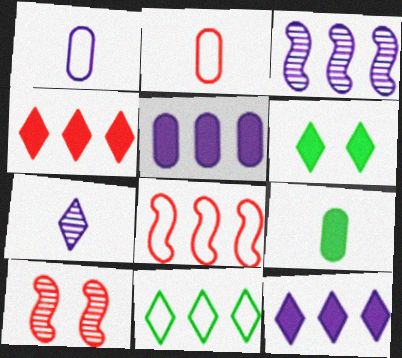[[2, 3, 6], 
[2, 4, 10]]